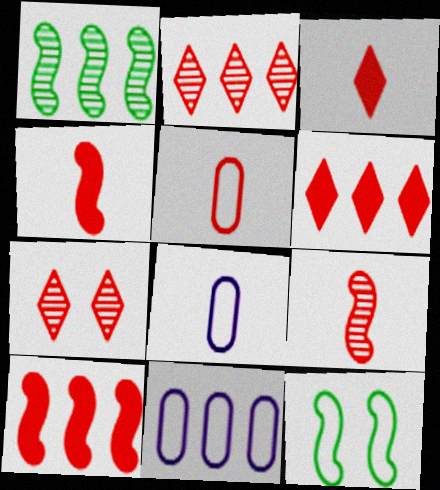[[1, 6, 11], 
[3, 5, 9], 
[5, 7, 10]]